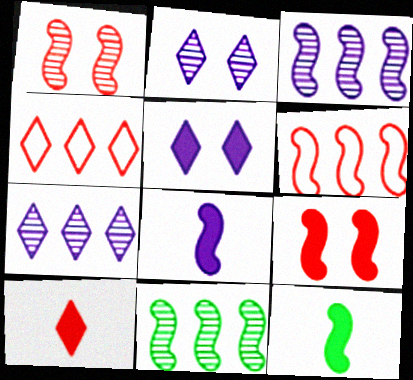[]